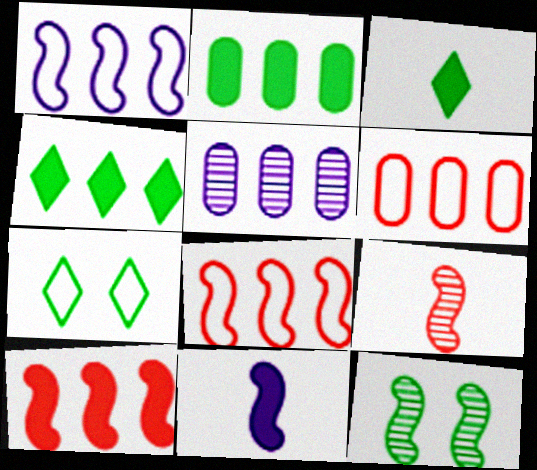[[2, 5, 6], 
[4, 5, 8], 
[8, 11, 12]]